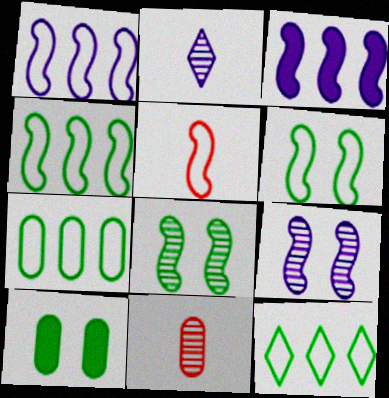[[1, 5, 6], 
[3, 5, 8], 
[4, 7, 12]]